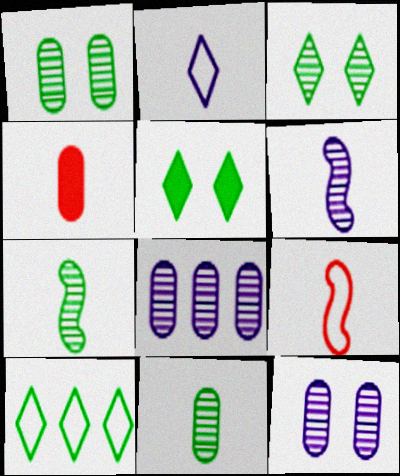[[2, 4, 7], 
[5, 8, 9]]